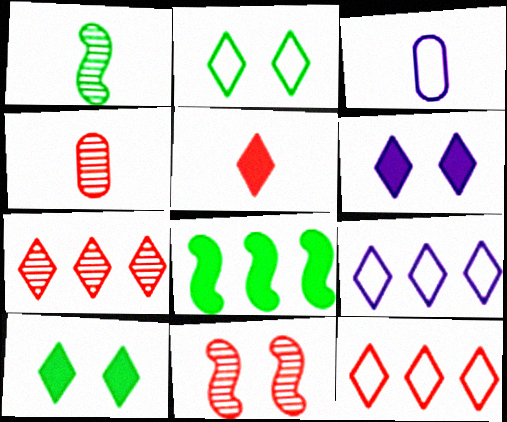[[1, 3, 5], 
[4, 7, 11]]